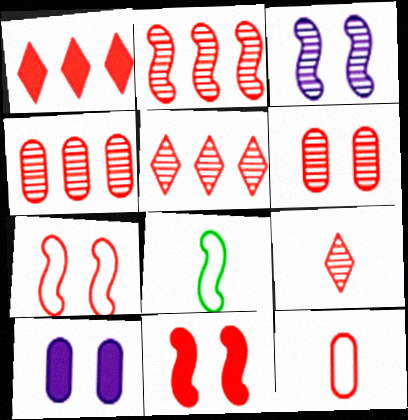[[2, 4, 5], 
[2, 6, 9], 
[5, 8, 10], 
[5, 11, 12]]